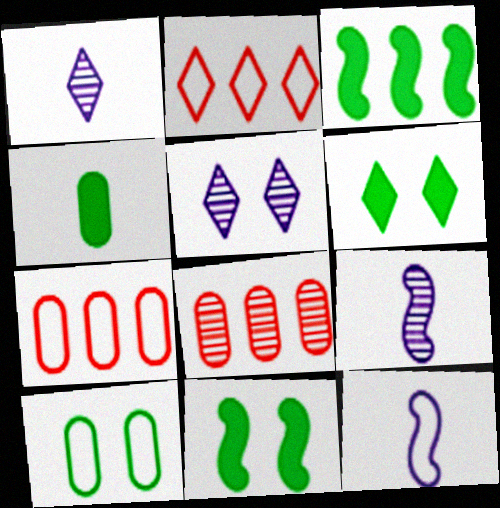[[1, 2, 6], 
[1, 7, 11], 
[2, 10, 12], 
[3, 4, 6], 
[6, 7, 9], 
[6, 8, 12]]